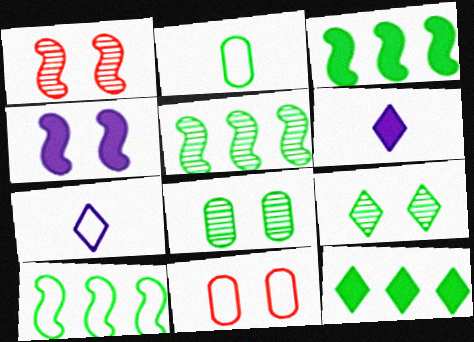[[2, 3, 9], 
[3, 5, 10], 
[4, 9, 11], 
[5, 6, 11], 
[7, 10, 11]]